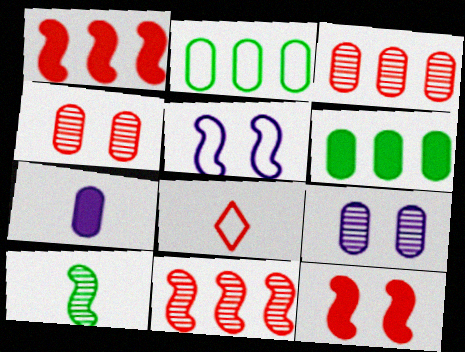[[1, 4, 8], 
[1, 5, 10], 
[2, 4, 7], 
[2, 5, 8], 
[3, 8, 12], 
[7, 8, 10]]